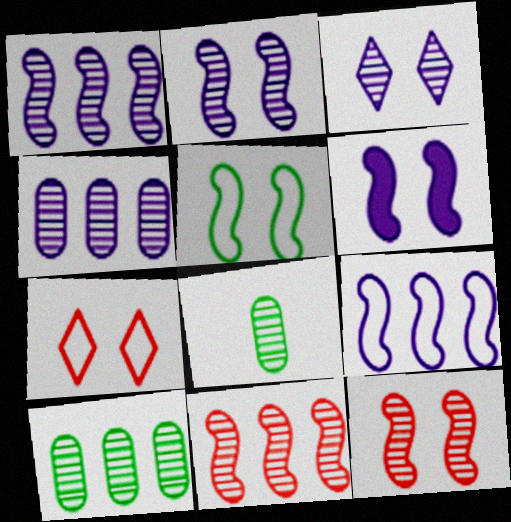[[3, 8, 11], 
[5, 6, 12]]